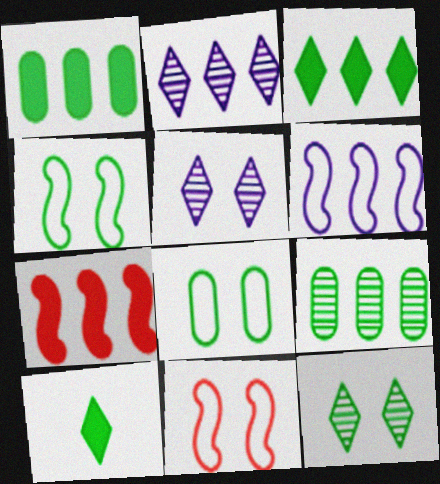[[4, 9, 10]]